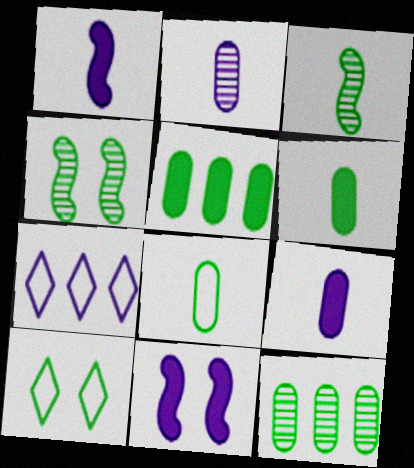[[2, 7, 11], 
[3, 5, 10]]